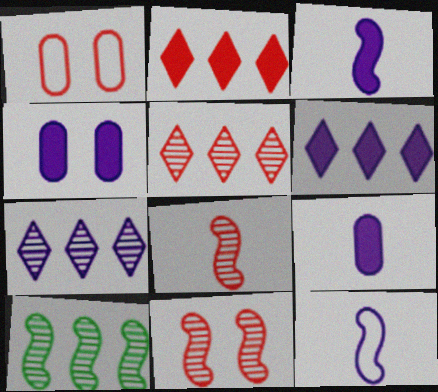[[1, 2, 8], 
[3, 4, 6], 
[4, 7, 12]]